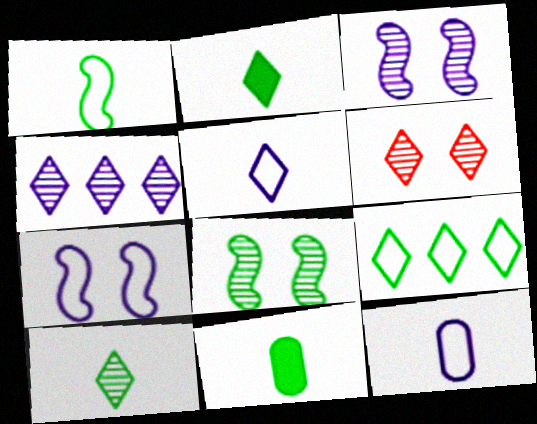[[1, 10, 11], 
[4, 6, 10], 
[8, 9, 11]]